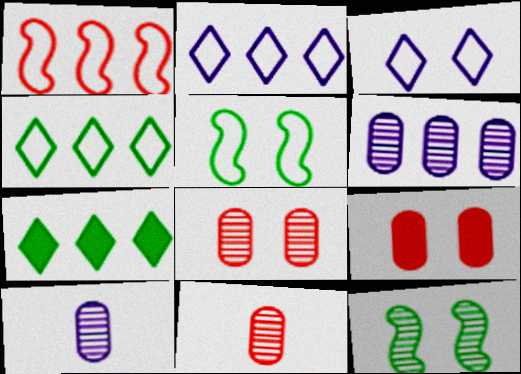[[1, 6, 7], 
[3, 9, 12]]